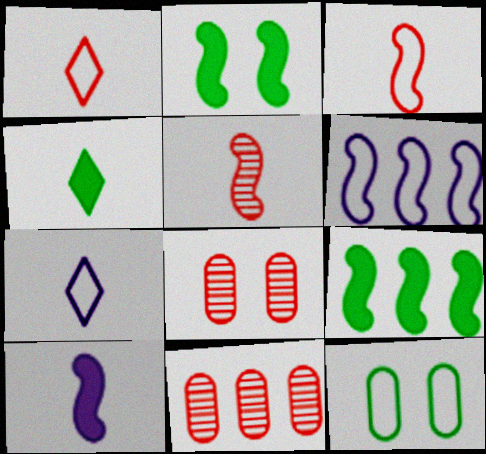[[1, 6, 12], 
[2, 5, 6], 
[2, 7, 11], 
[4, 6, 8], 
[7, 8, 9]]